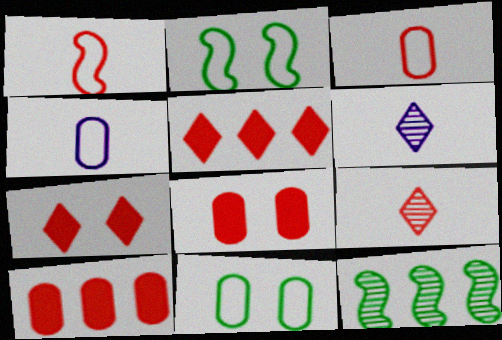[[2, 6, 10], 
[4, 7, 12]]